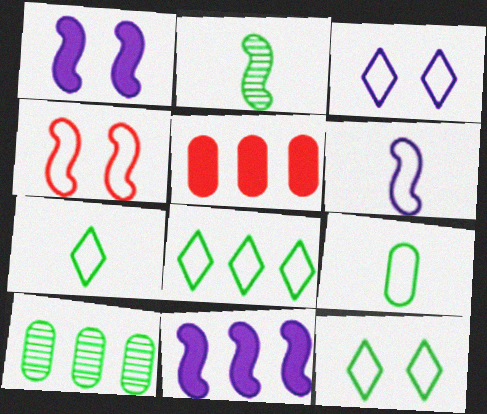[[2, 3, 5], 
[2, 4, 11], 
[7, 8, 12]]